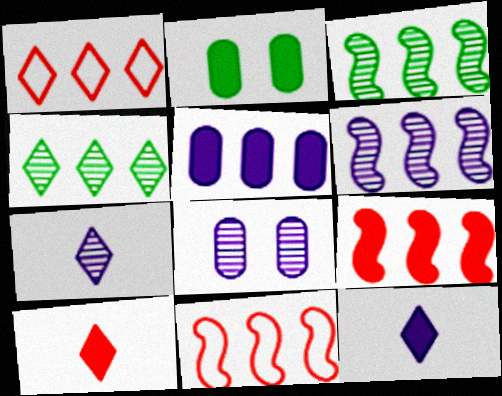[[1, 3, 5], 
[2, 7, 11], 
[2, 9, 12], 
[4, 5, 11], 
[6, 7, 8]]